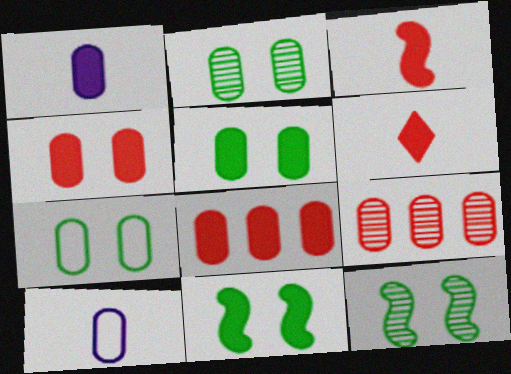[[1, 5, 8], 
[1, 7, 9], 
[2, 5, 7], 
[2, 8, 10], 
[5, 9, 10]]